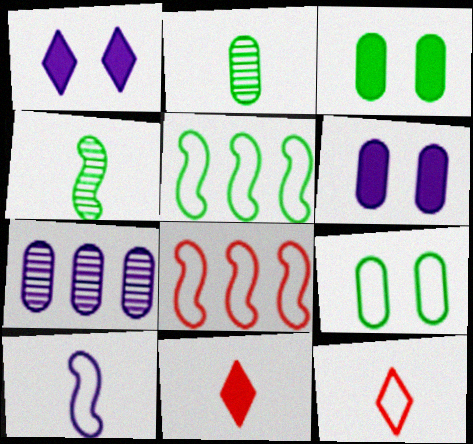[[1, 2, 8], 
[1, 7, 10], 
[2, 10, 11]]